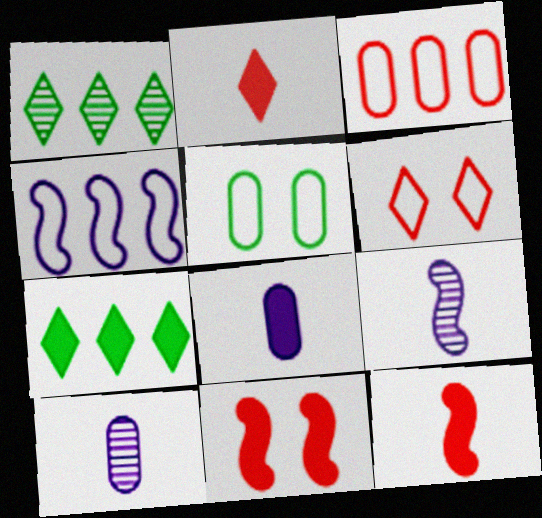[[7, 8, 11]]